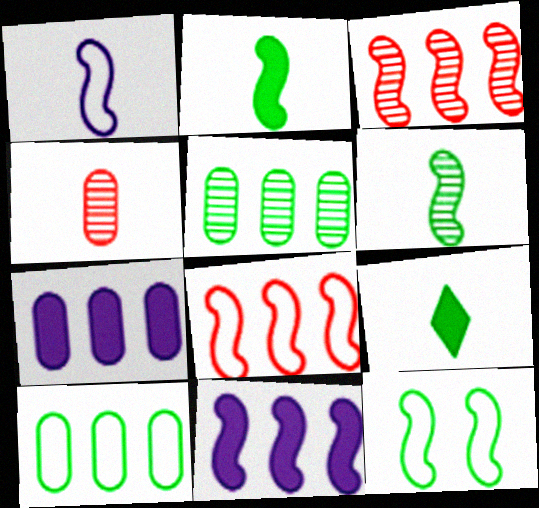[[1, 4, 9], 
[1, 8, 12], 
[5, 9, 12]]